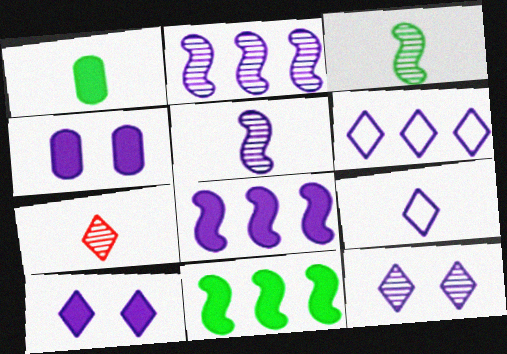[[2, 4, 9], 
[4, 5, 6]]